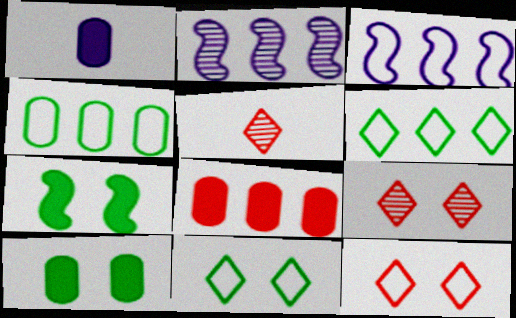[[1, 8, 10], 
[2, 6, 8], 
[3, 5, 10]]